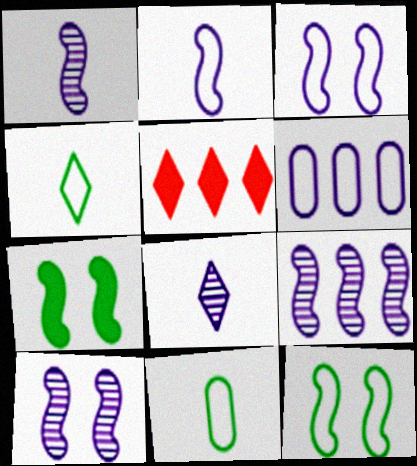[[1, 9, 10], 
[5, 10, 11]]